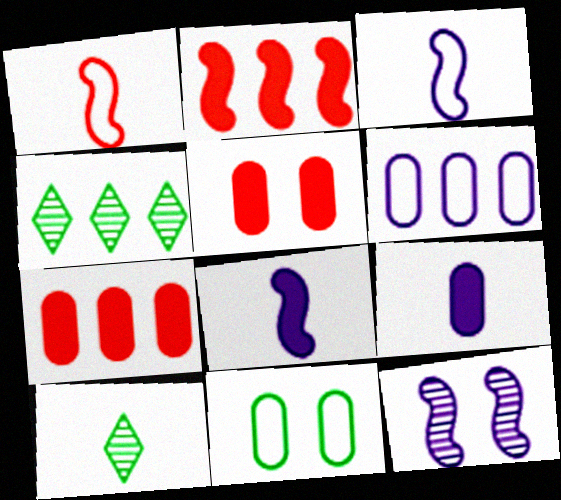[[1, 9, 10], 
[2, 4, 6], 
[3, 4, 5]]